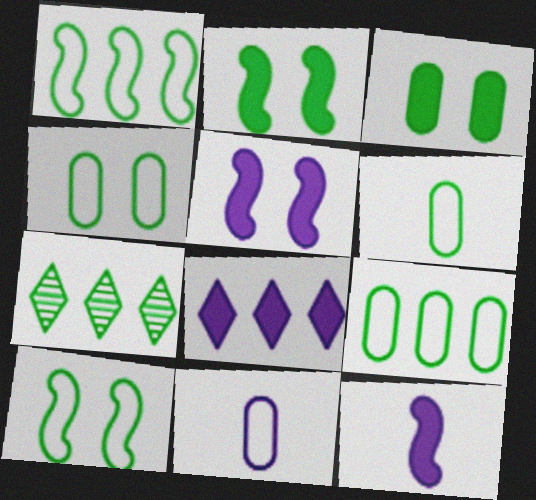[[2, 6, 7], 
[4, 6, 9]]